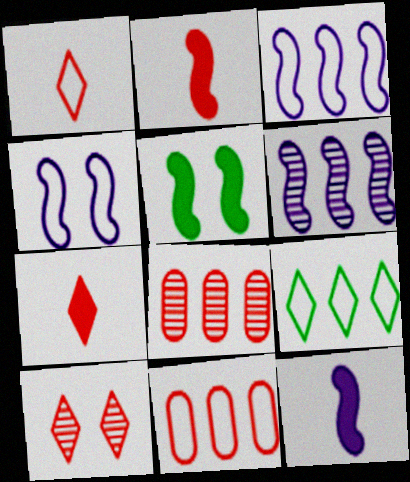[[2, 10, 11], 
[3, 9, 11], 
[4, 6, 12]]